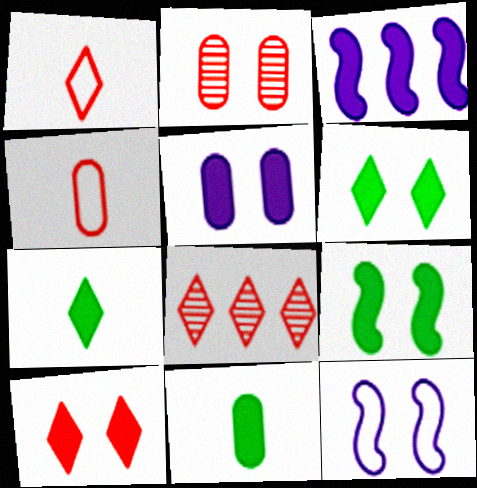[[1, 8, 10], 
[2, 6, 12], 
[3, 10, 11], 
[5, 9, 10], 
[8, 11, 12]]